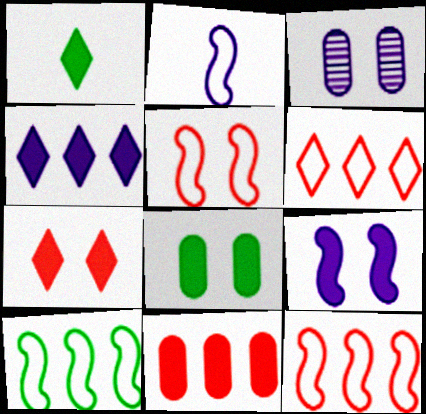[[1, 3, 12], 
[1, 4, 7], 
[1, 9, 11], 
[2, 3, 4], 
[2, 5, 10], 
[7, 8, 9]]